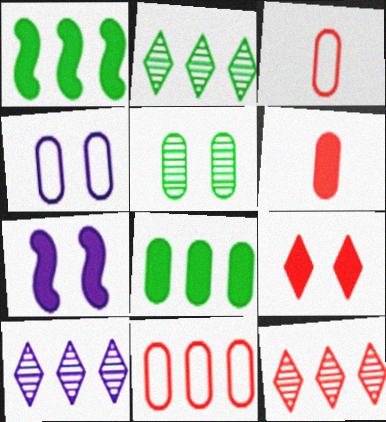[[1, 10, 11], 
[2, 3, 7], 
[2, 10, 12]]